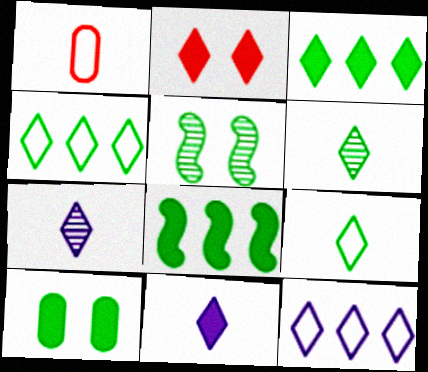[[2, 3, 11], 
[2, 4, 7], 
[2, 6, 12]]